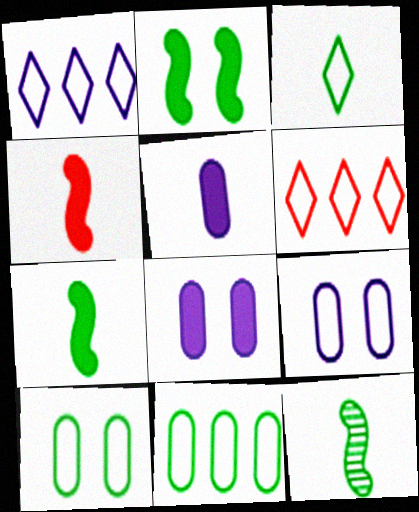[[6, 8, 12]]